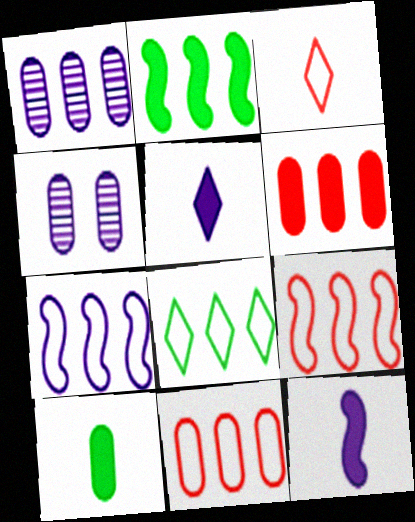[[2, 3, 4], 
[4, 5, 7], 
[4, 10, 11], 
[7, 8, 11]]